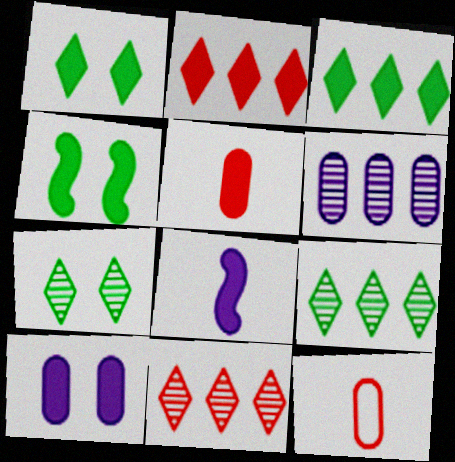[]